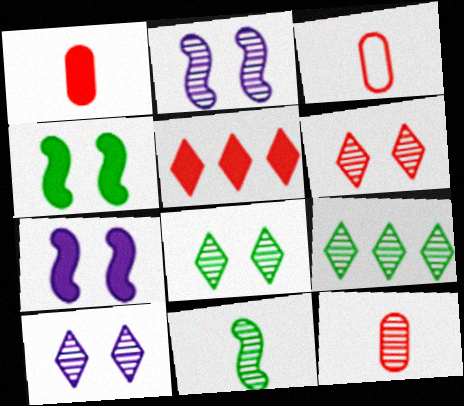[[1, 3, 12], 
[2, 9, 12], 
[3, 7, 9], 
[6, 8, 10]]